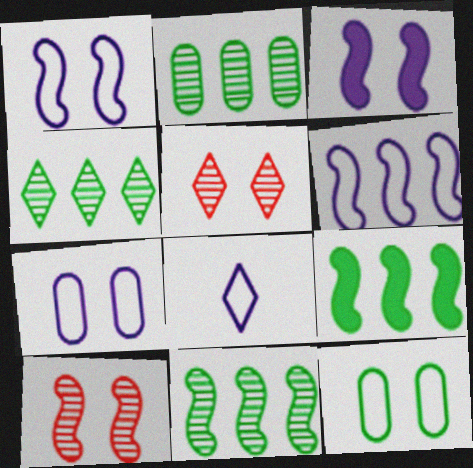[[2, 4, 11], 
[3, 5, 12], 
[6, 7, 8]]